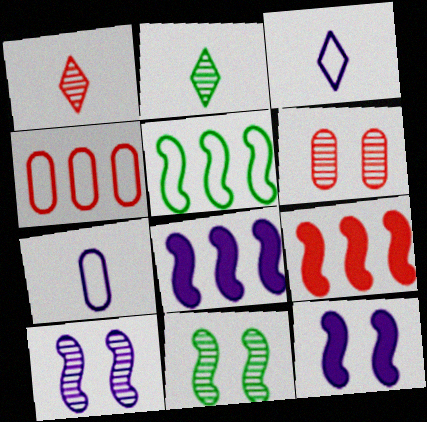[[2, 4, 12]]